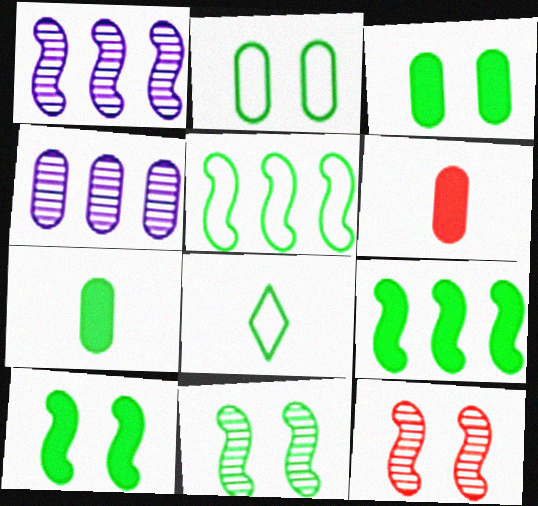[[2, 4, 6], 
[2, 5, 8]]